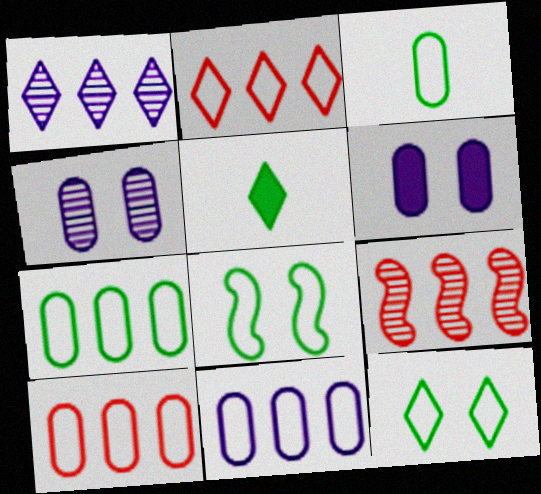[[7, 10, 11]]